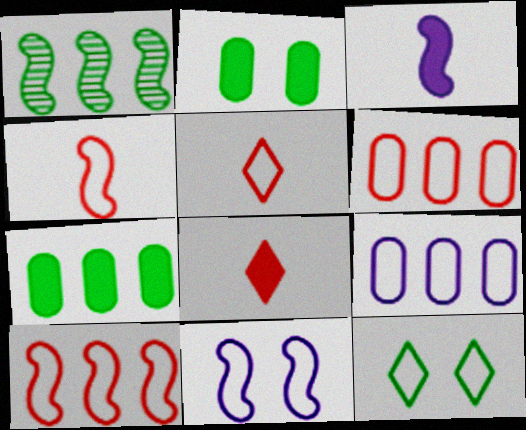[[4, 9, 12]]